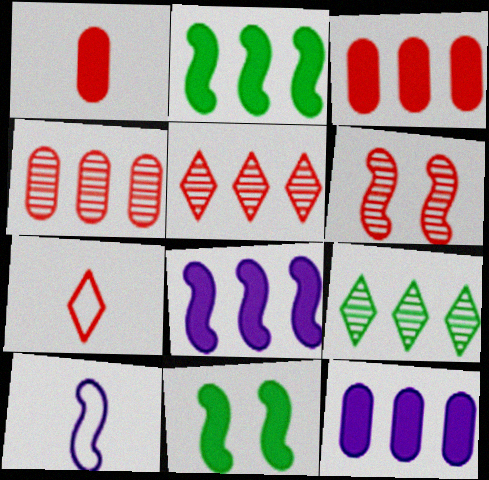[[2, 6, 10], 
[3, 6, 7]]